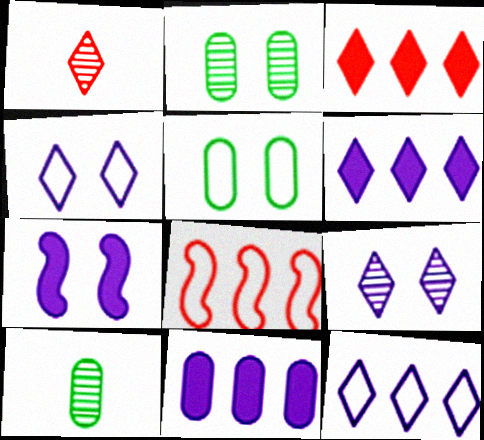[]